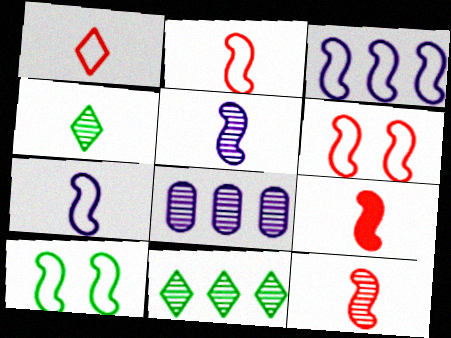[[2, 3, 10], 
[2, 9, 12]]